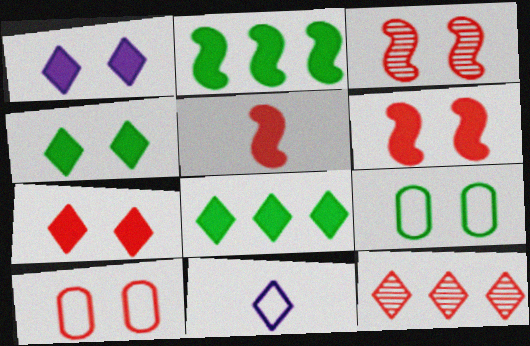[[1, 3, 9], 
[1, 4, 7], 
[3, 7, 10], 
[4, 11, 12], 
[5, 10, 12]]